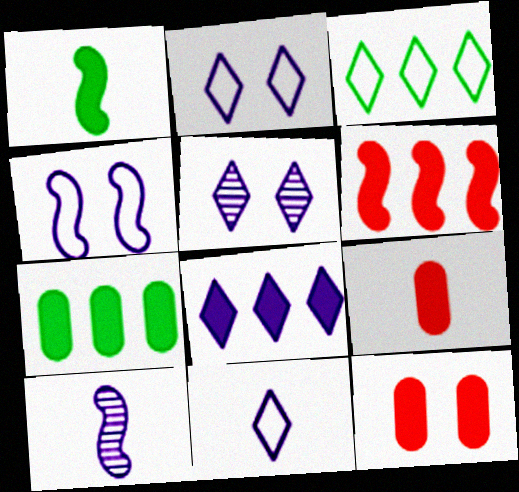[[1, 8, 12], 
[3, 10, 12], 
[5, 8, 11], 
[6, 7, 8]]